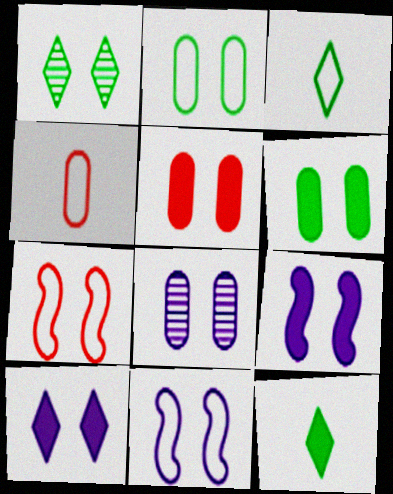[[1, 5, 11], 
[2, 5, 8], 
[8, 10, 11]]